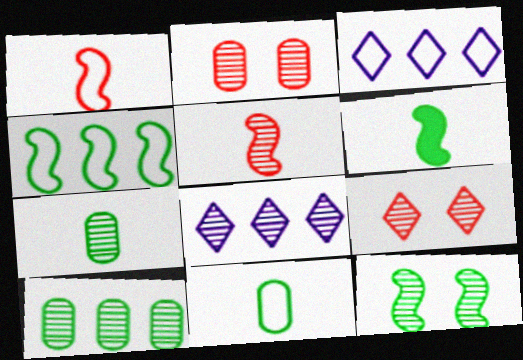[[2, 3, 6], 
[4, 6, 12]]